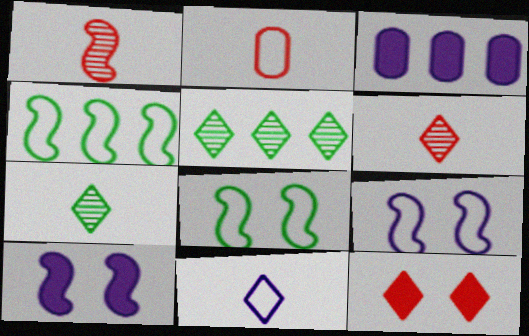[[1, 4, 10], 
[2, 5, 10], 
[3, 6, 8], 
[5, 11, 12]]